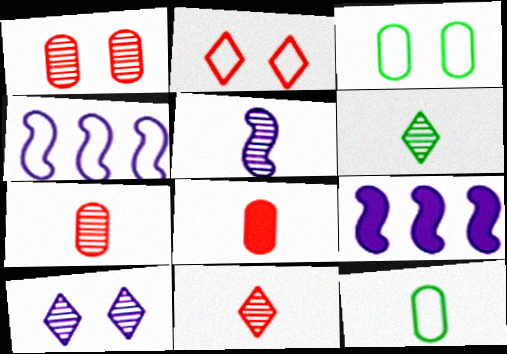[[2, 4, 12], 
[3, 9, 11], 
[5, 6, 7]]